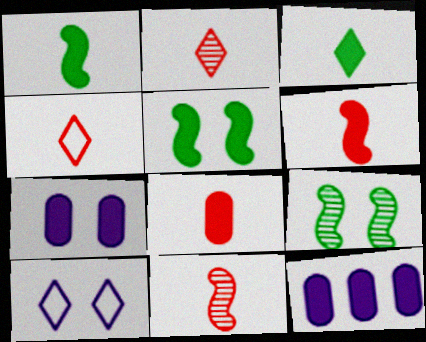[[4, 8, 11], 
[4, 9, 12]]